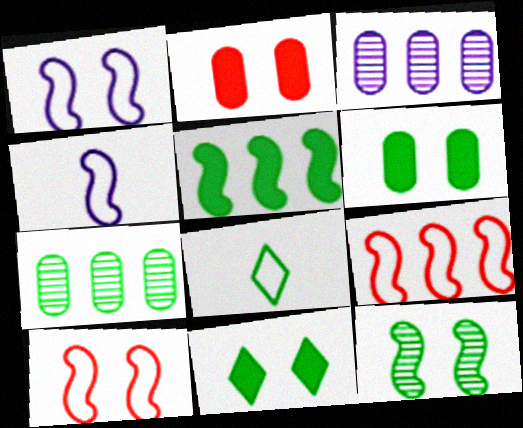[]